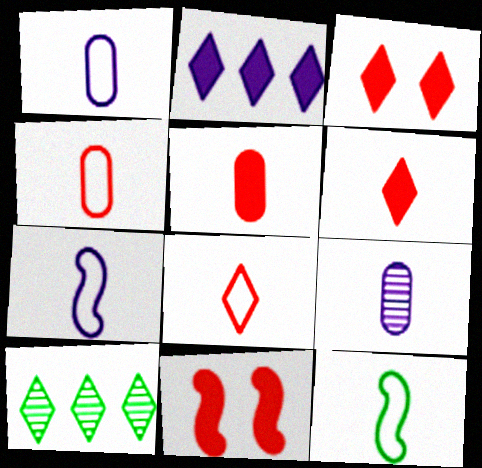[[1, 8, 12], 
[1, 10, 11], 
[6, 9, 12]]